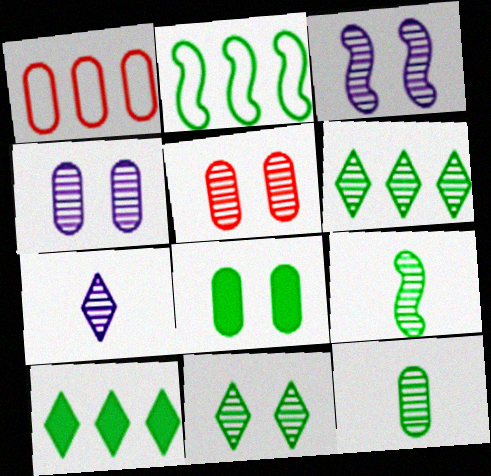[[3, 5, 11]]